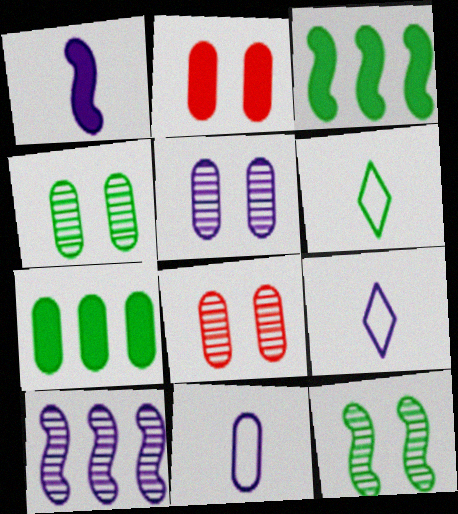[[2, 6, 10], 
[3, 4, 6], 
[3, 8, 9], 
[4, 5, 8], 
[6, 7, 12], 
[7, 8, 11]]